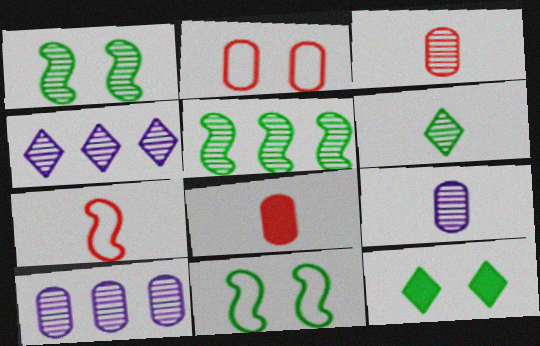[[1, 3, 4], 
[4, 8, 11], 
[7, 10, 12]]